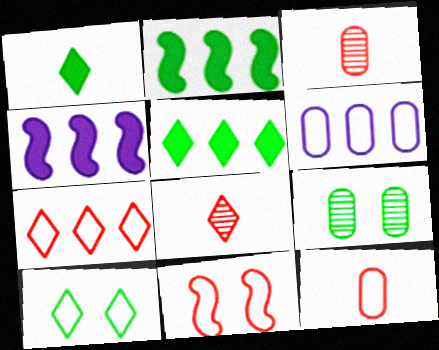[[3, 4, 10], 
[7, 11, 12]]